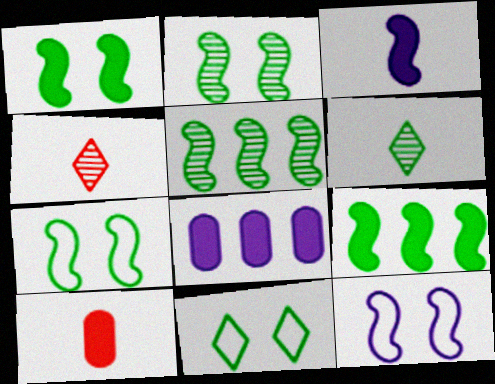[[1, 2, 7], 
[4, 7, 8]]